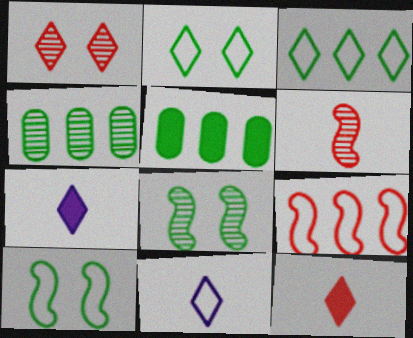[[1, 3, 7]]